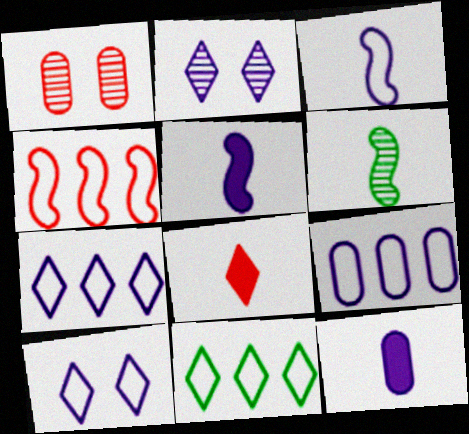[[1, 4, 8], 
[1, 5, 11], 
[2, 5, 9], 
[2, 8, 11], 
[3, 9, 10], 
[4, 9, 11]]